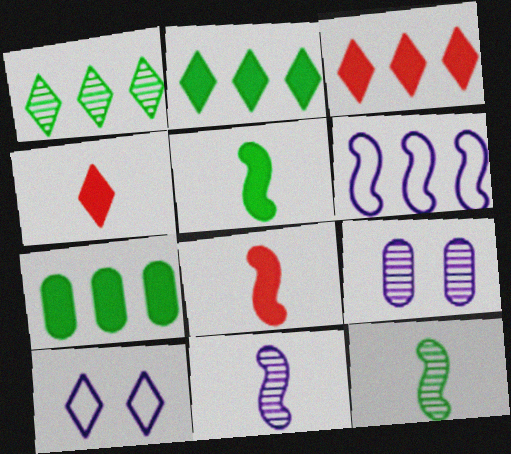[[1, 4, 10]]